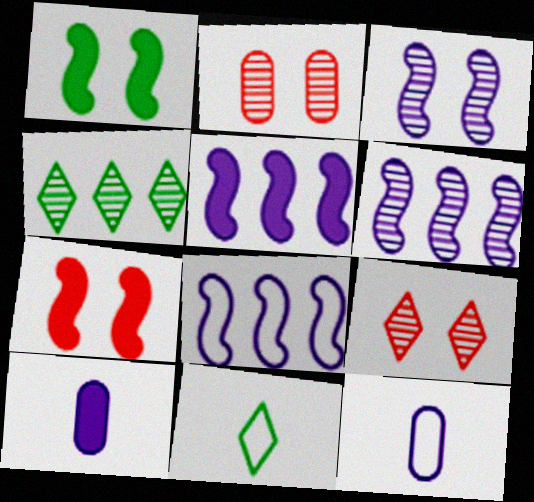[[2, 5, 11], 
[4, 7, 12], 
[5, 6, 8]]